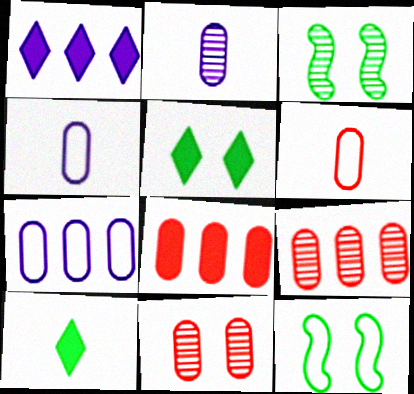[[1, 3, 6], 
[6, 8, 11]]